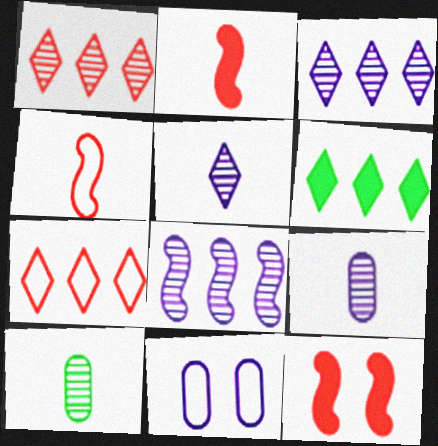[[3, 6, 7]]